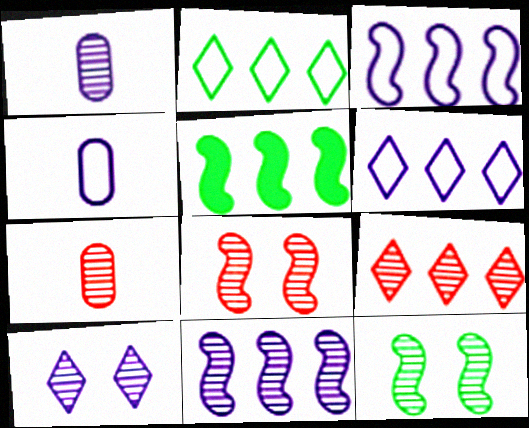[[1, 9, 12], 
[1, 10, 11], 
[7, 8, 9]]